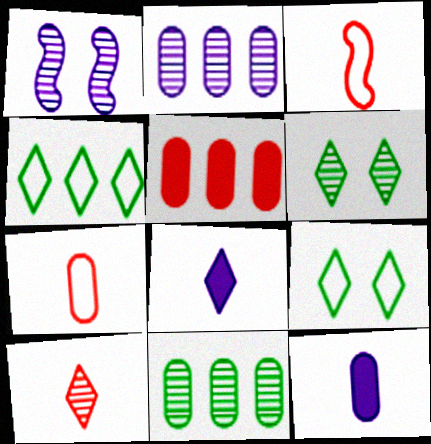[[1, 10, 11]]